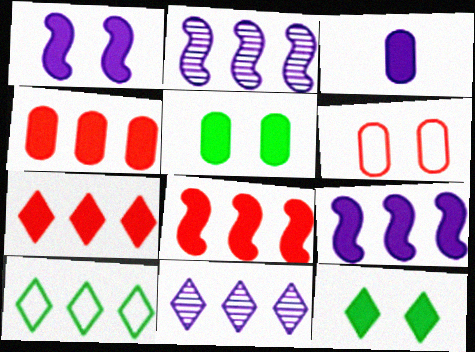[[2, 4, 10], 
[3, 4, 5], 
[3, 8, 12], 
[4, 7, 8], 
[7, 10, 11]]